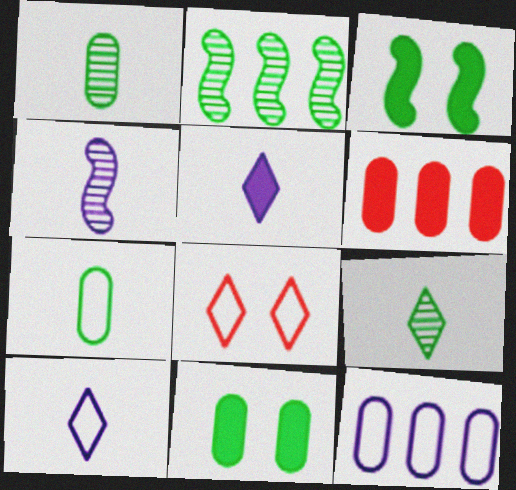[[3, 5, 6]]